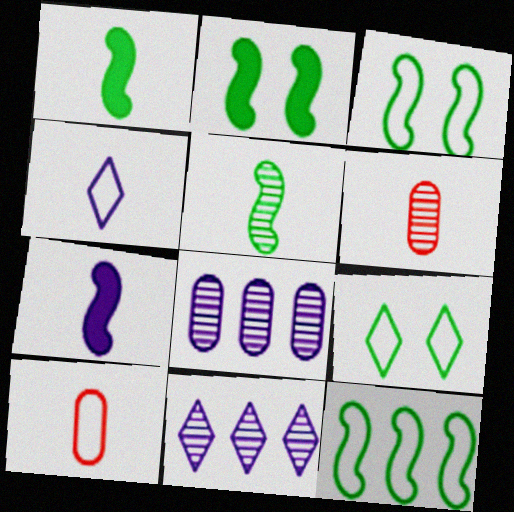[[1, 4, 6], 
[2, 5, 12], 
[2, 10, 11]]